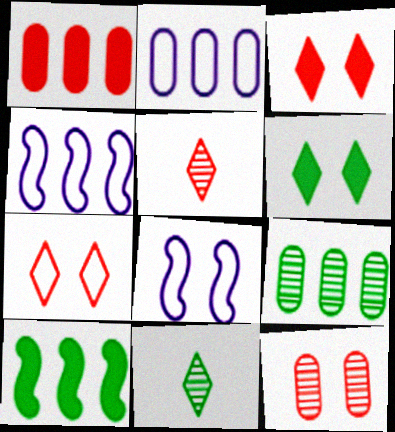[[1, 2, 9], 
[1, 8, 11], 
[6, 8, 12]]